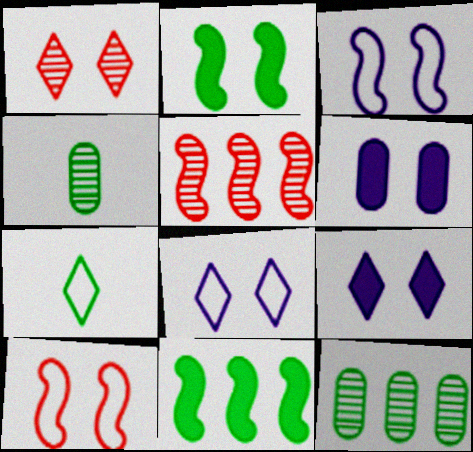[[2, 7, 12], 
[5, 6, 7]]